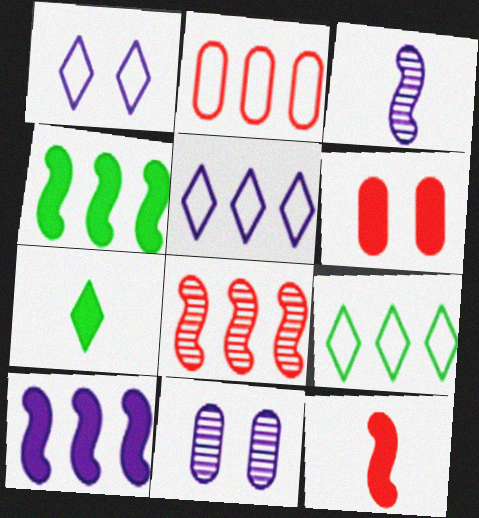[[3, 6, 9], 
[6, 7, 10], 
[9, 11, 12]]